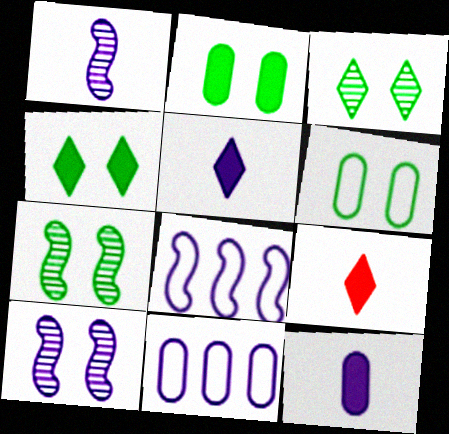[[4, 6, 7], 
[5, 10, 11], 
[7, 9, 11]]